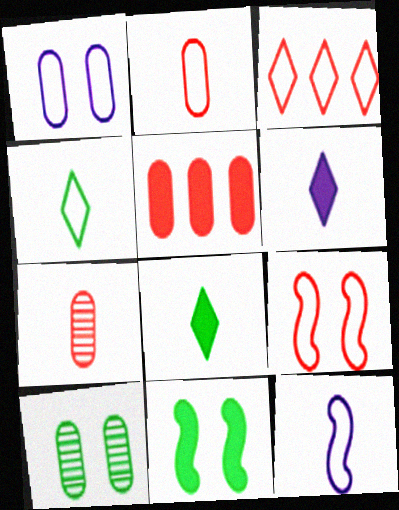[[2, 3, 9], 
[2, 4, 12], 
[5, 6, 11], 
[7, 8, 12]]